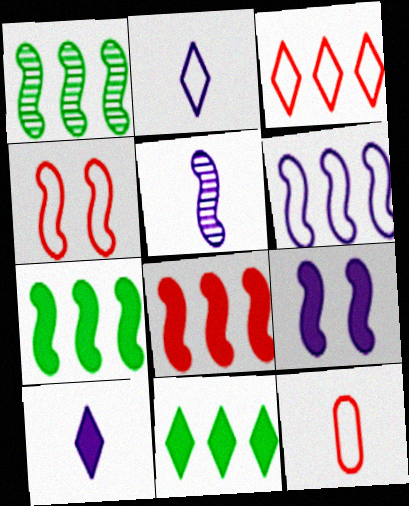[[1, 6, 8], 
[3, 4, 12], 
[4, 5, 7], 
[5, 6, 9]]